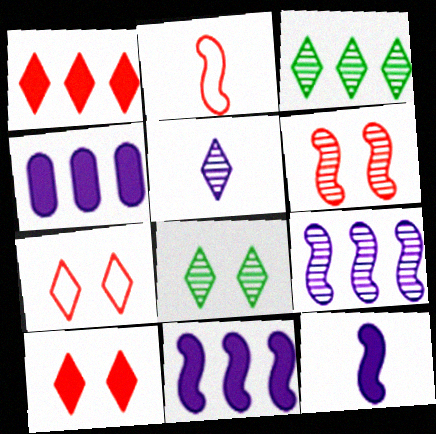[[2, 4, 8]]